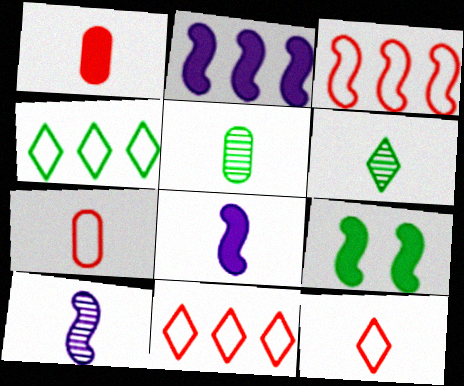[[3, 9, 10], 
[4, 5, 9], 
[5, 8, 12], 
[6, 7, 8]]